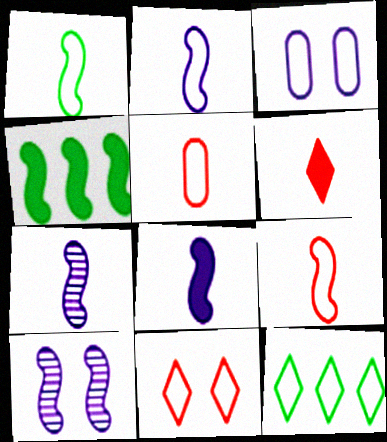[[1, 2, 9], 
[2, 7, 8], 
[3, 9, 12], 
[4, 9, 10]]